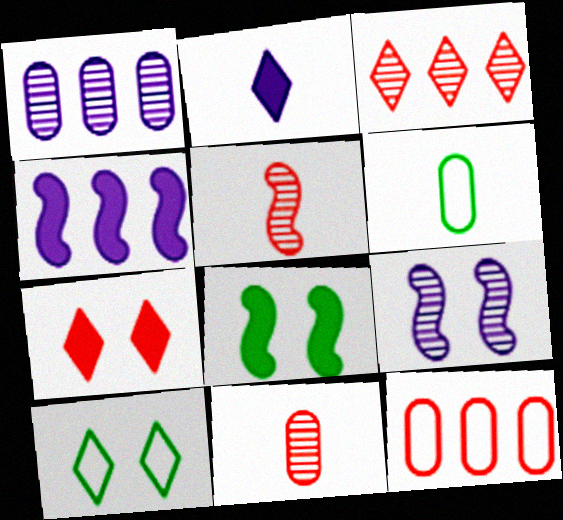[[2, 3, 10], 
[2, 5, 6], 
[4, 10, 11], 
[5, 7, 12]]